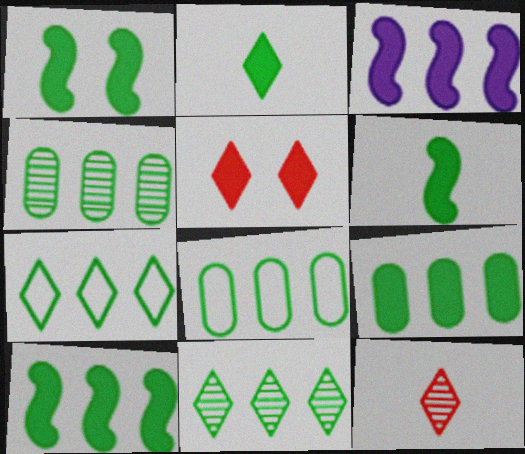[[1, 2, 9], 
[1, 6, 10], 
[4, 7, 10], 
[4, 8, 9], 
[8, 10, 11]]